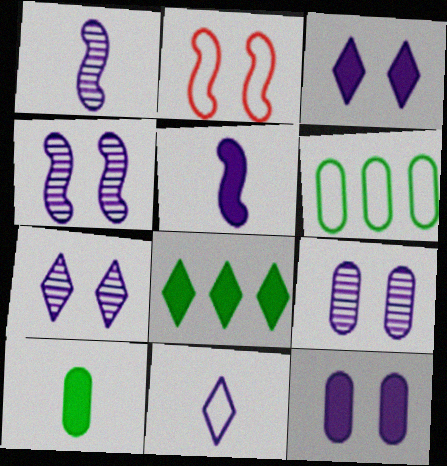[[2, 6, 11], 
[4, 7, 9]]